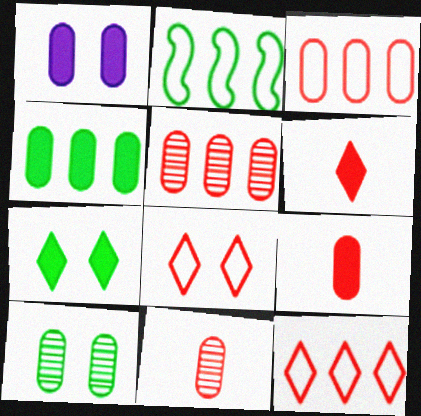[[1, 4, 9]]